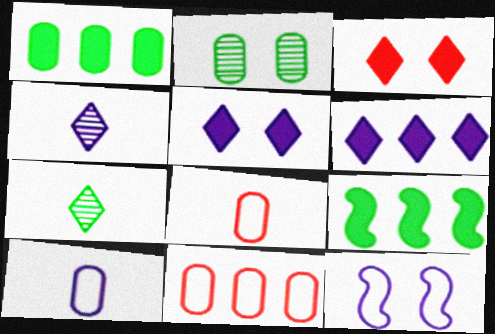[[2, 3, 12]]